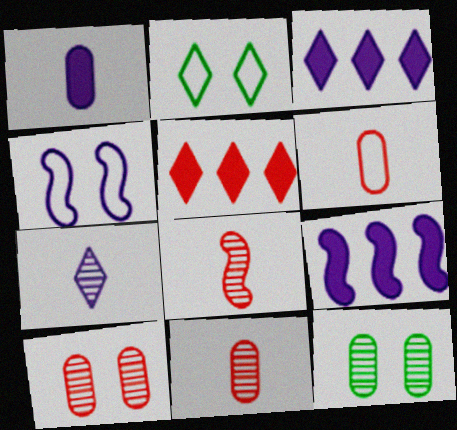[[2, 5, 7], 
[2, 9, 11]]